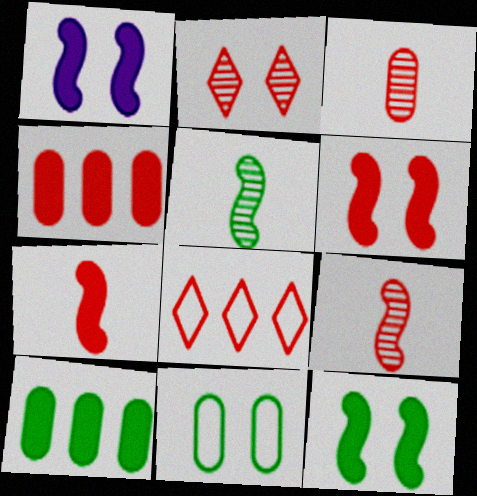[[1, 2, 11], 
[1, 6, 12], 
[3, 6, 8]]